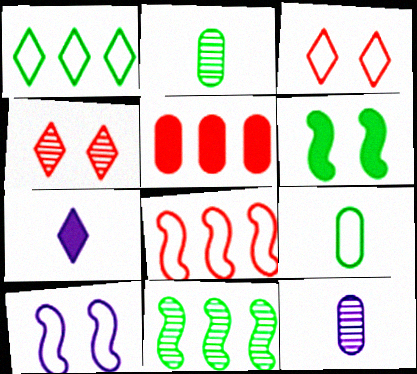[[1, 2, 6], 
[1, 4, 7], 
[4, 11, 12], 
[5, 6, 7]]